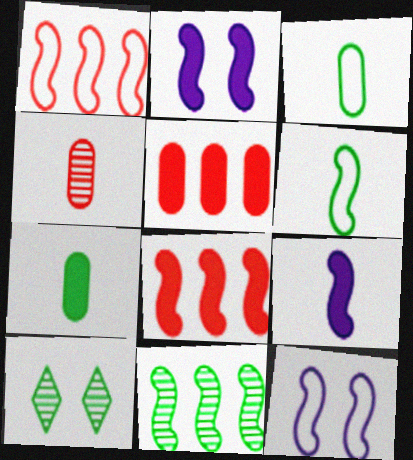[[1, 6, 12]]